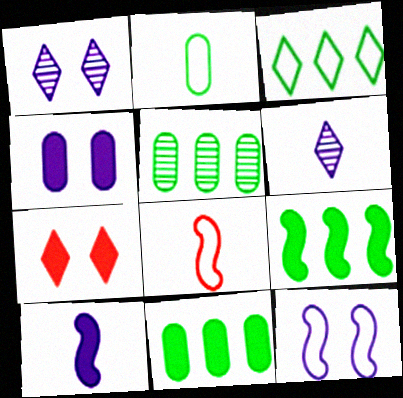[[1, 4, 12], 
[1, 8, 11], 
[3, 5, 9], 
[3, 6, 7], 
[7, 10, 11]]